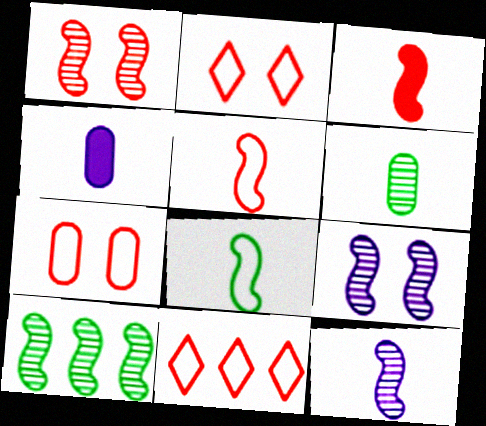[[1, 10, 12], 
[2, 4, 10], 
[3, 8, 12], 
[5, 7, 11]]